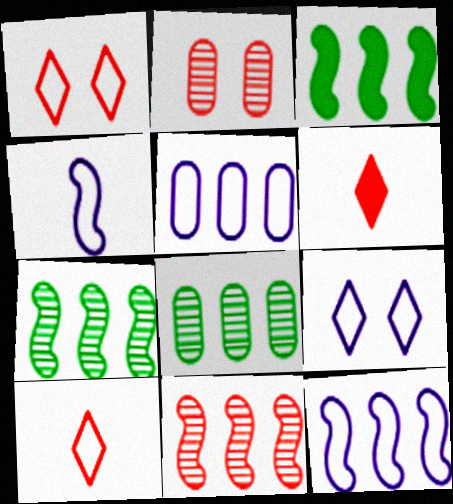[[3, 11, 12], 
[4, 5, 9]]